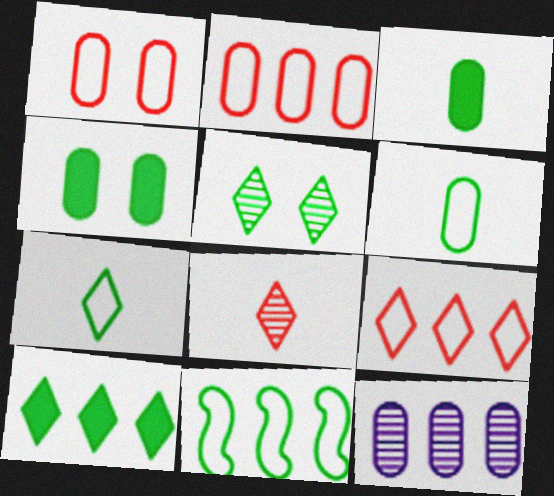[[1, 3, 12], 
[3, 5, 11], 
[5, 7, 10]]